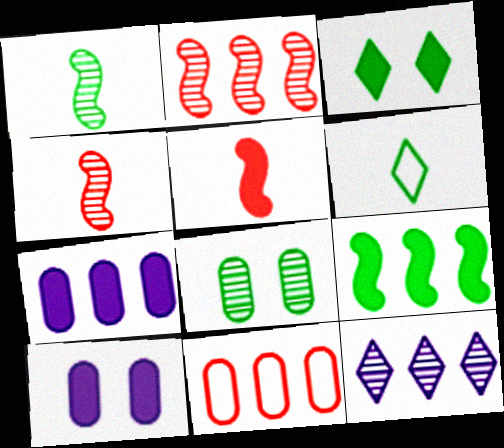[[2, 6, 10], 
[3, 5, 7], 
[4, 8, 12], 
[6, 8, 9], 
[9, 11, 12]]